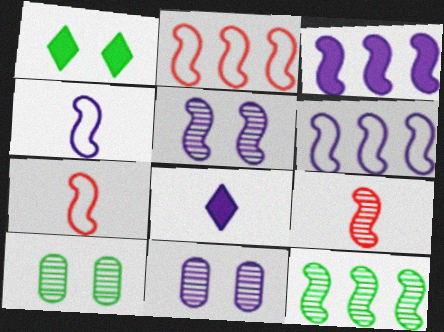[[2, 3, 12], 
[2, 8, 10], 
[3, 4, 5], 
[5, 9, 12], 
[6, 8, 11]]